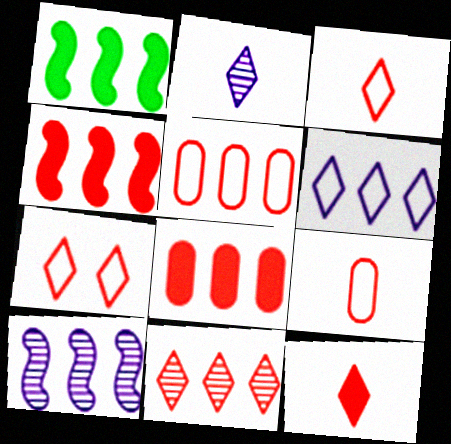[[4, 5, 11], 
[7, 11, 12]]